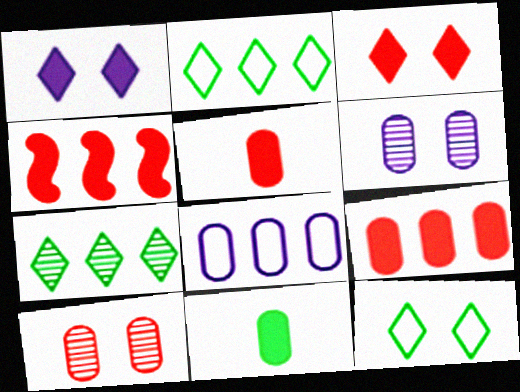[[1, 4, 11], 
[3, 4, 5], 
[4, 7, 8], 
[8, 10, 11]]